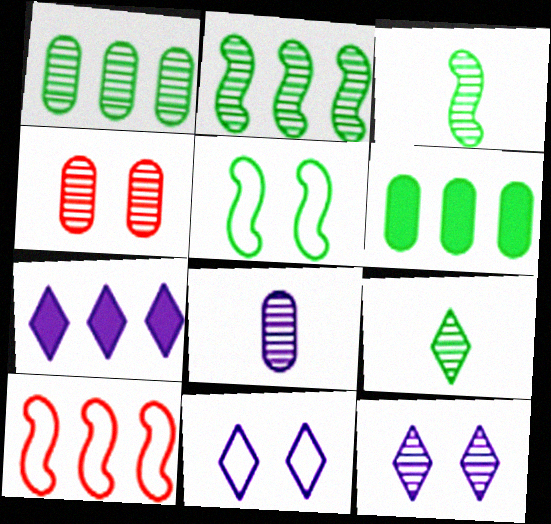[[1, 4, 8], 
[1, 7, 10], 
[5, 6, 9]]